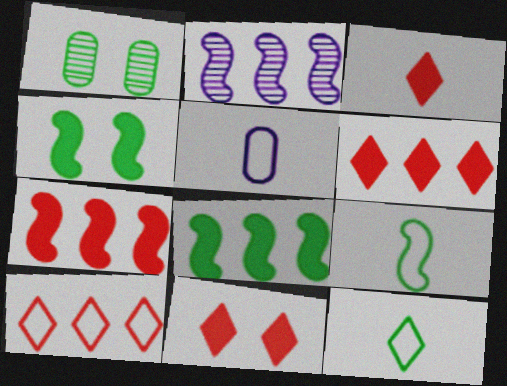[[1, 8, 12], 
[3, 6, 11]]